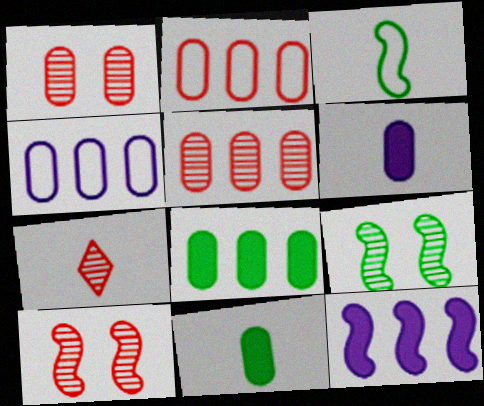[[1, 4, 11], 
[3, 6, 7], 
[3, 10, 12], 
[4, 5, 8], 
[5, 7, 10]]